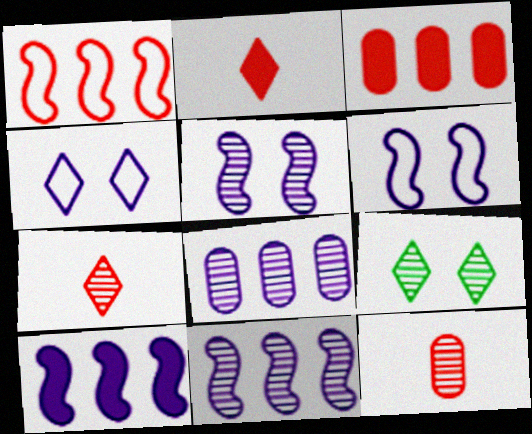[[9, 11, 12]]